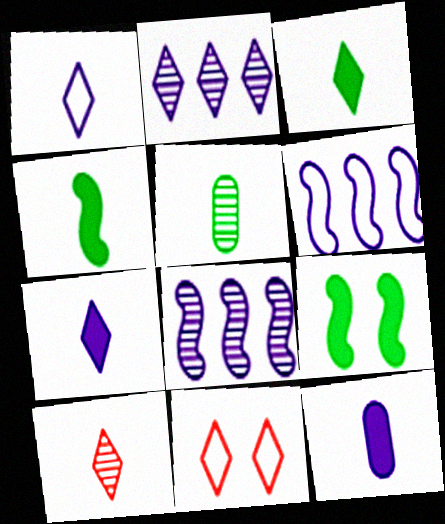[[1, 3, 10], 
[2, 3, 11]]